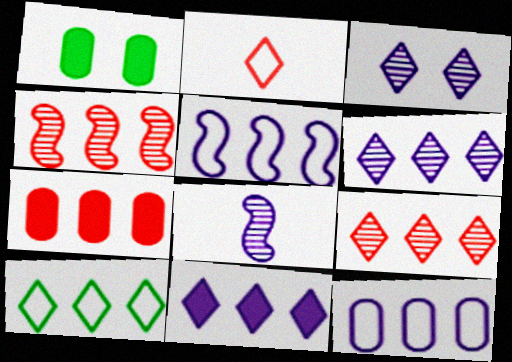[[9, 10, 11]]